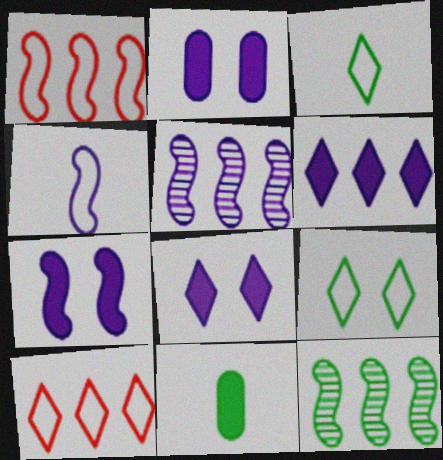[[2, 7, 8], 
[4, 5, 7], 
[9, 11, 12]]